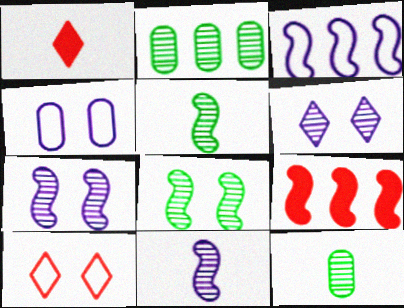[]